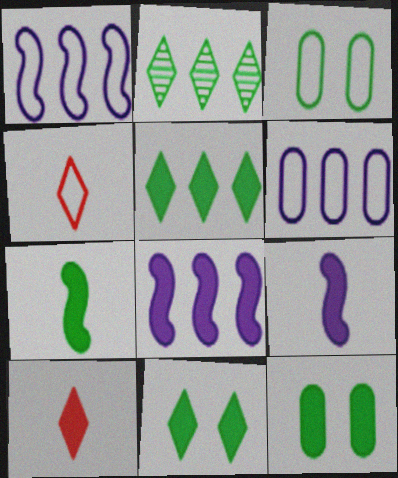[[1, 3, 4], 
[2, 3, 7], 
[5, 7, 12], 
[8, 10, 12]]